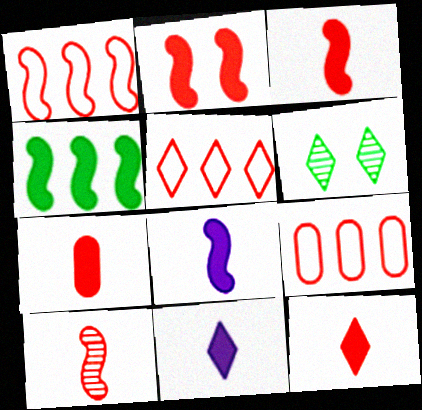[[1, 2, 10], 
[1, 5, 9], 
[2, 4, 8], 
[3, 7, 12], 
[5, 6, 11], 
[6, 8, 9]]